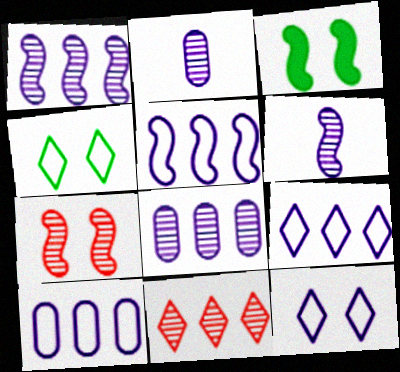[[5, 9, 10]]